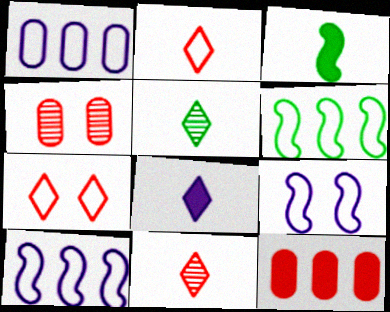[[2, 5, 8], 
[4, 6, 8], 
[5, 9, 12]]